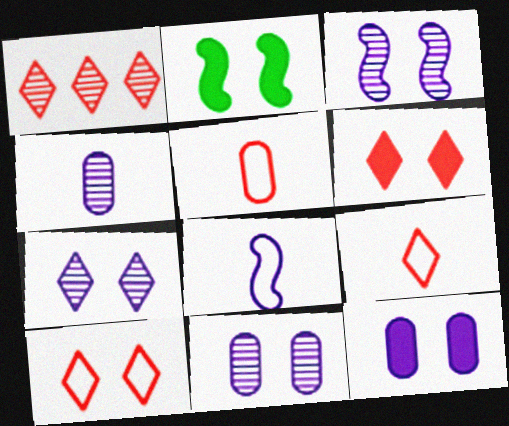[[1, 6, 9], 
[2, 6, 12], 
[2, 10, 11], 
[3, 7, 11]]